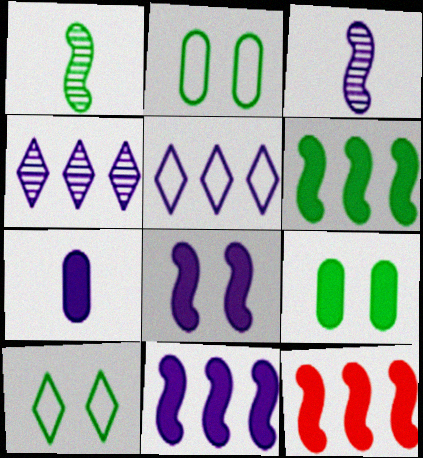[[6, 11, 12]]